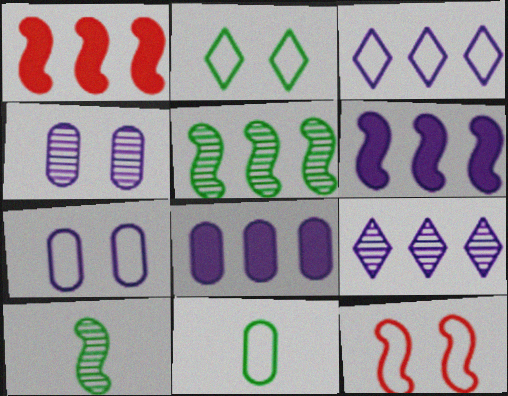[[2, 7, 12], 
[3, 11, 12], 
[6, 10, 12]]